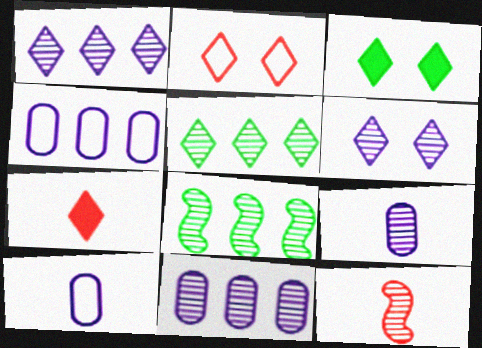[[2, 3, 6], 
[3, 4, 12]]